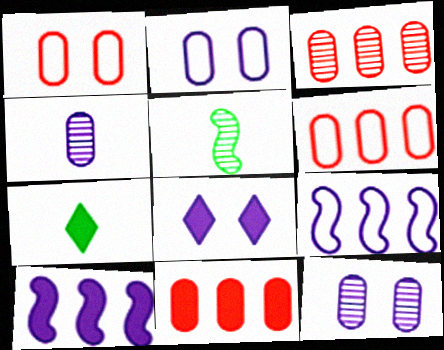[[3, 6, 11], 
[4, 8, 9], 
[5, 6, 8]]